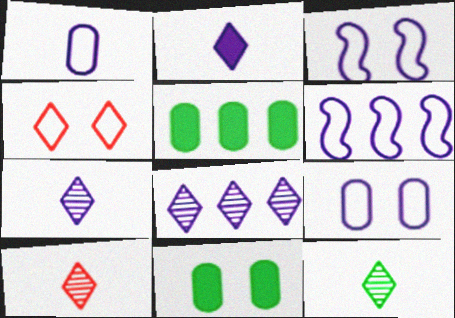[[3, 5, 10], 
[6, 10, 11], 
[7, 10, 12]]